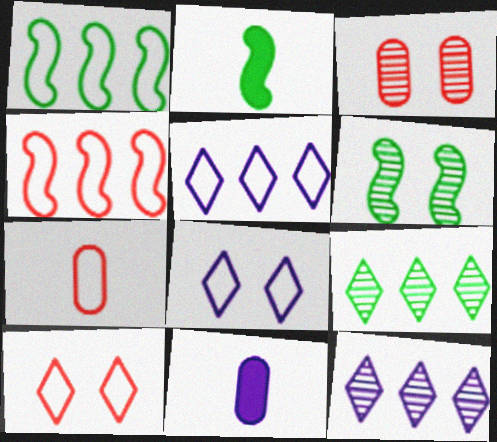[[1, 2, 6], 
[1, 7, 8], 
[2, 3, 5], 
[4, 7, 10]]